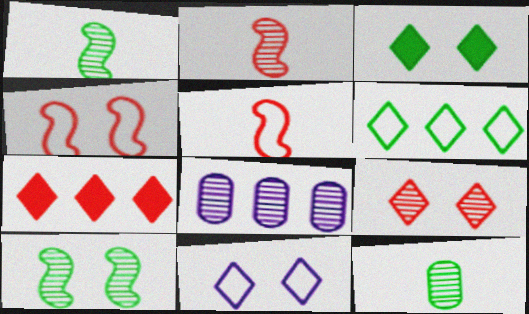[[1, 8, 9], 
[3, 5, 8], 
[3, 9, 11]]